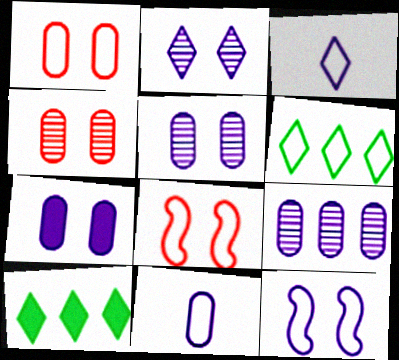[[2, 7, 12], 
[6, 8, 11], 
[7, 9, 11]]